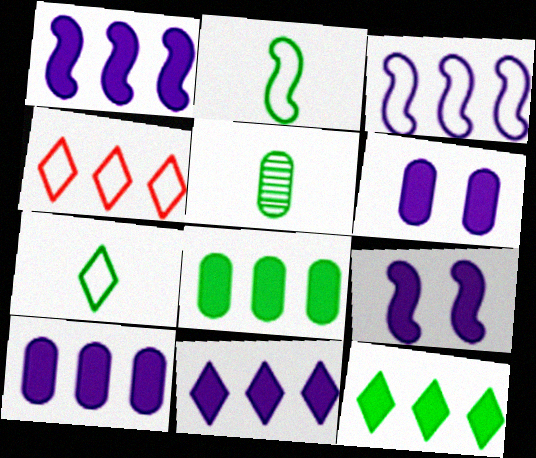[[1, 10, 11], 
[4, 5, 9]]